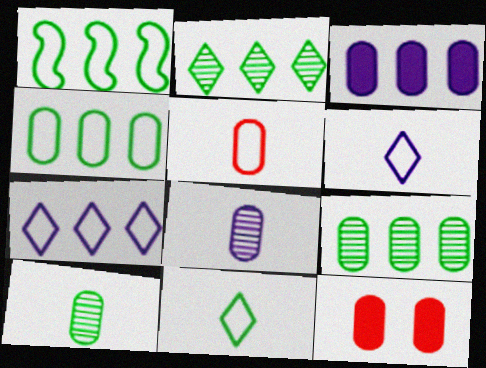[[4, 8, 12]]